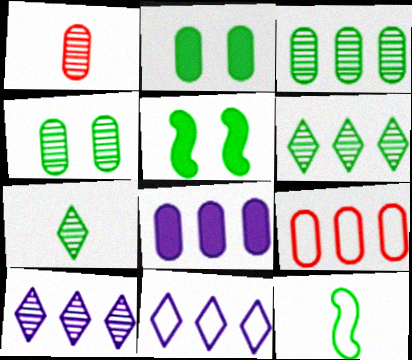[[1, 5, 11], 
[2, 6, 12], 
[3, 8, 9]]